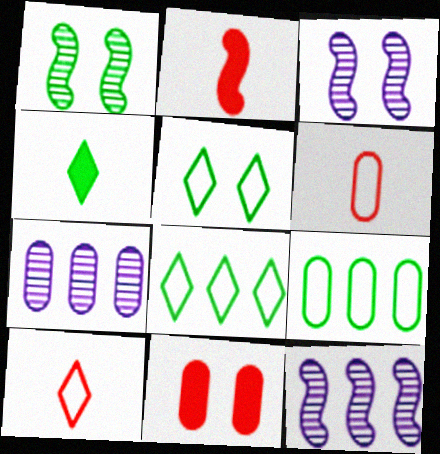[[1, 4, 9], 
[2, 5, 7], 
[3, 5, 11]]